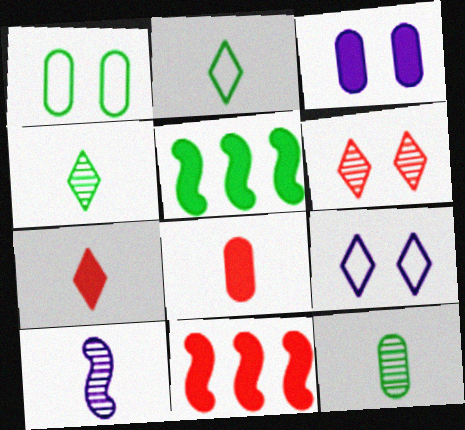[[1, 4, 5], 
[2, 8, 10], 
[3, 5, 7], 
[9, 11, 12]]